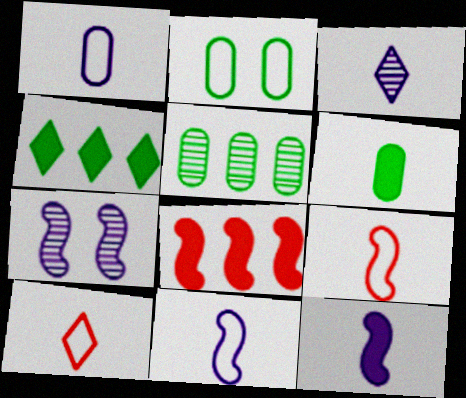[[1, 3, 12], 
[2, 3, 8], 
[2, 5, 6], 
[3, 6, 9]]